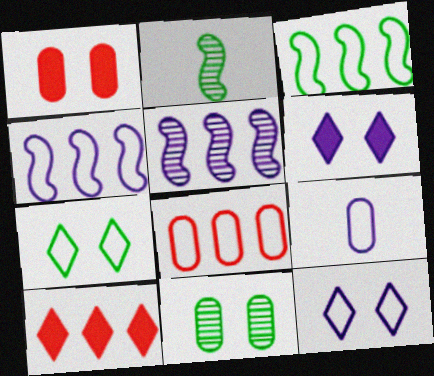[[2, 6, 8], 
[4, 9, 12], 
[5, 6, 9]]